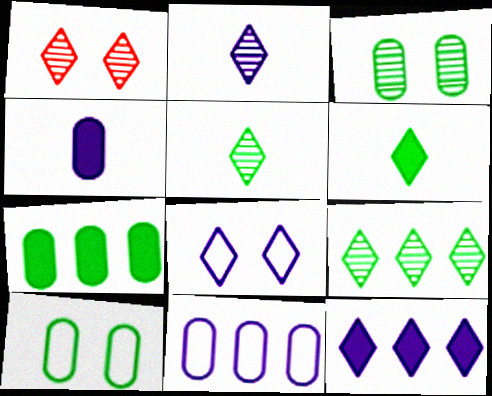[[1, 2, 9], 
[2, 8, 12]]